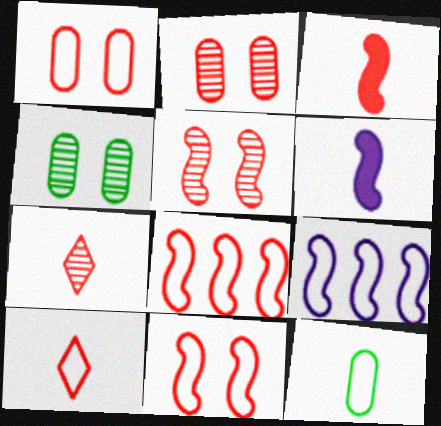[[1, 8, 10], 
[3, 5, 8], 
[6, 7, 12]]